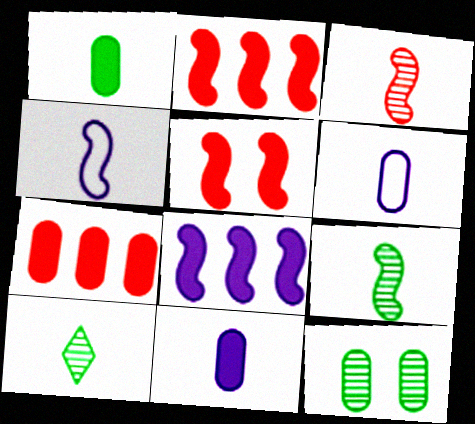[[6, 7, 12]]